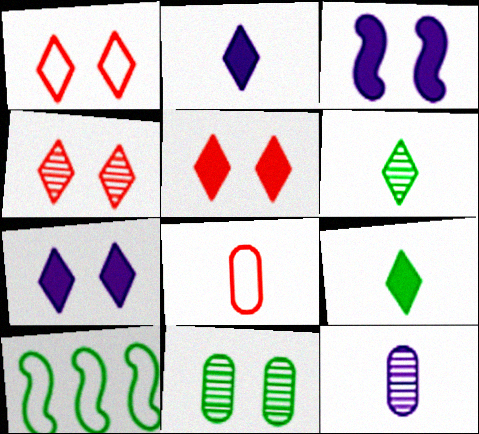[[1, 3, 11], 
[1, 4, 5], 
[5, 10, 12], 
[9, 10, 11]]